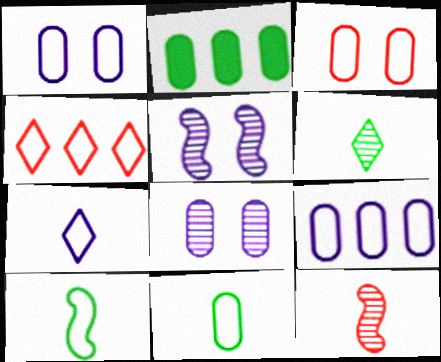[[1, 4, 10], 
[3, 9, 11]]